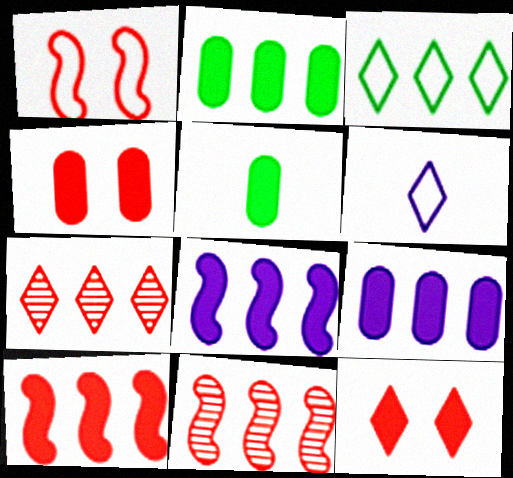[[3, 9, 11], 
[4, 5, 9], 
[5, 8, 12]]